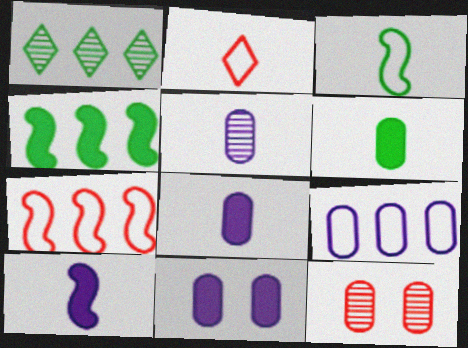[[5, 9, 11], 
[6, 9, 12]]